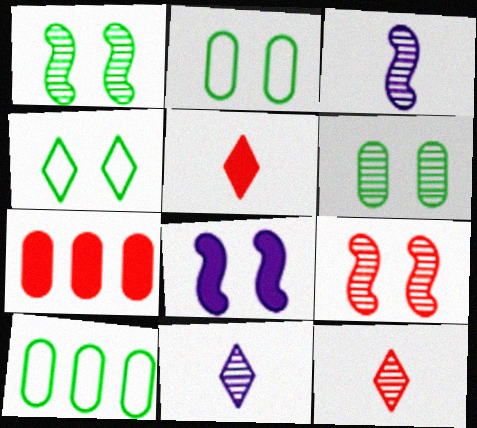[[3, 4, 7], 
[8, 10, 12]]